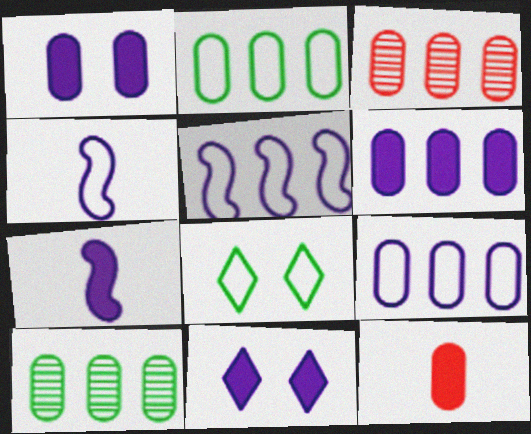[[2, 3, 6], 
[3, 7, 8], 
[6, 7, 11]]